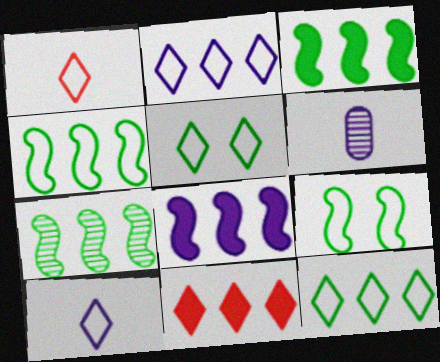[[1, 2, 5], 
[3, 4, 7], 
[6, 9, 11]]